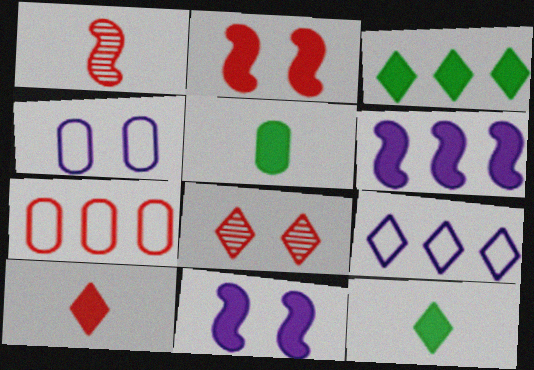[[1, 3, 4], 
[8, 9, 12]]